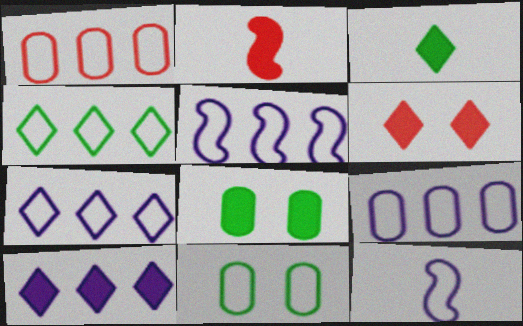[[1, 4, 5], 
[2, 8, 10], 
[3, 6, 10], 
[5, 7, 9]]